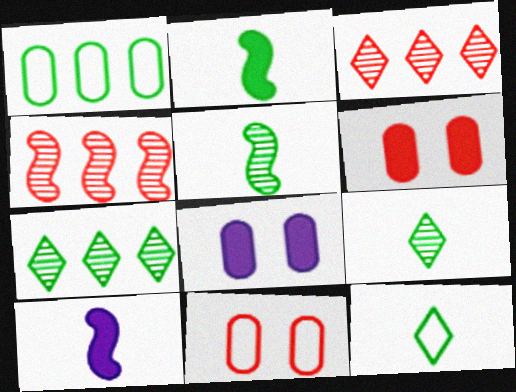[[4, 8, 12], 
[7, 10, 11]]